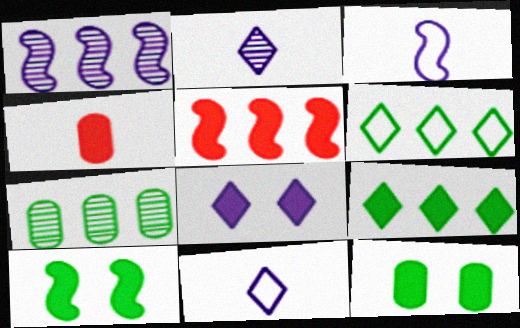[]